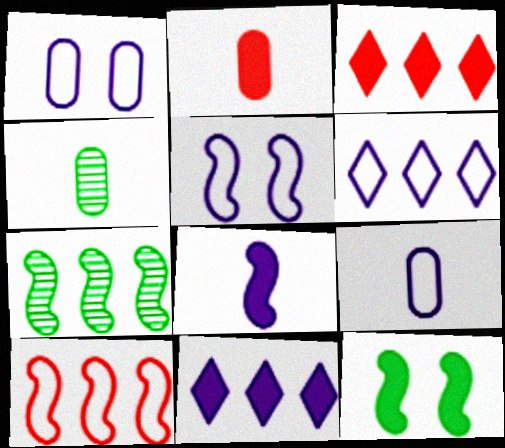[[2, 4, 9], 
[2, 11, 12], 
[3, 4, 5], 
[5, 6, 9]]